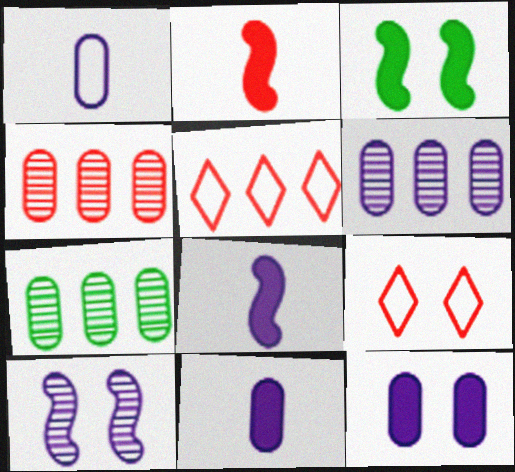[[1, 6, 12], 
[2, 4, 9], 
[4, 6, 7], 
[7, 8, 9]]